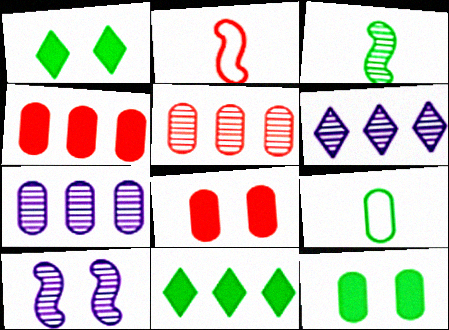[[1, 2, 7], 
[2, 6, 12], 
[7, 8, 9]]